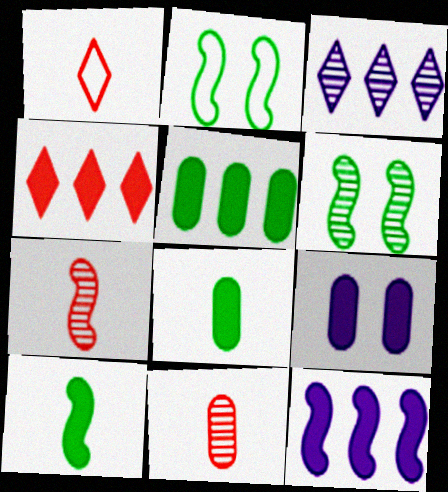[[2, 7, 12], 
[3, 6, 11], 
[4, 5, 12], 
[4, 9, 10]]